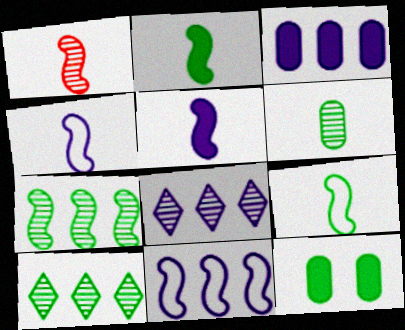[[1, 2, 4], 
[1, 5, 9], 
[3, 8, 11], 
[9, 10, 12]]